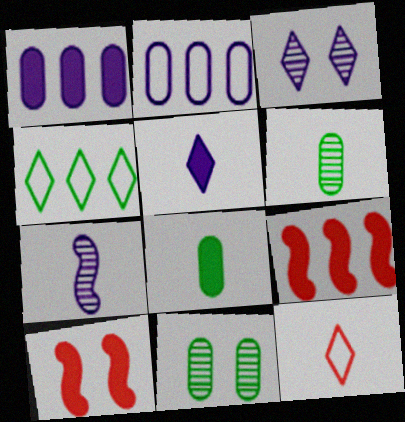[[7, 8, 12]]